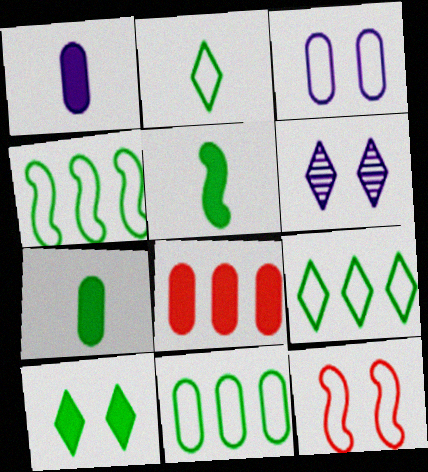[[4, 9, 11]]